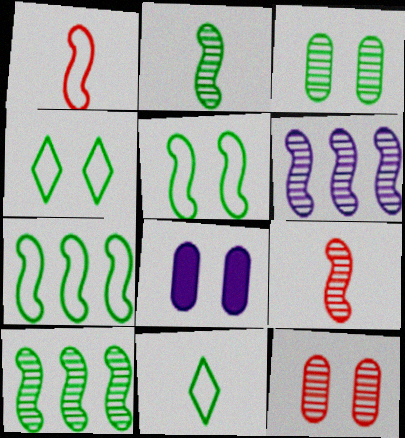[]